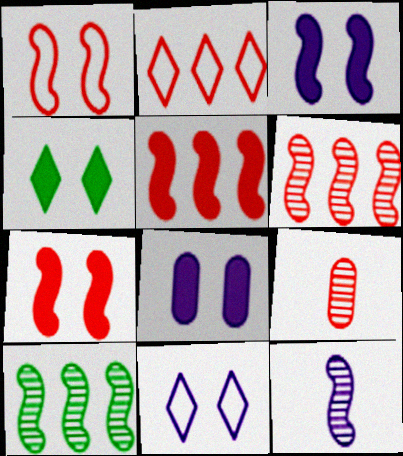[[2, 7, 9], 
[4, 7, 8]]